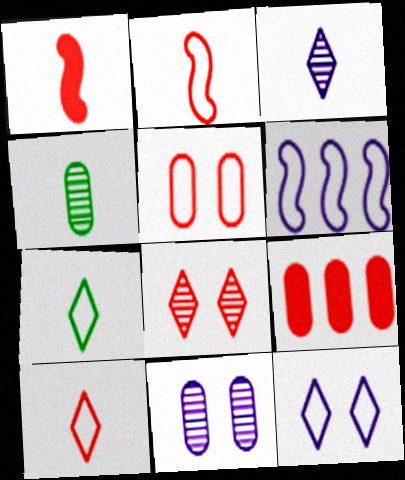[[2, 8, 9], 
[5, 6, 7]]